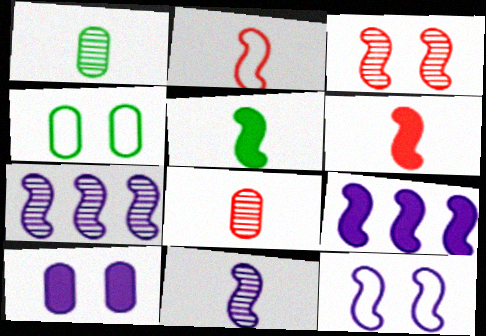[[2, 5, 11], 
[9, 11, 12]]